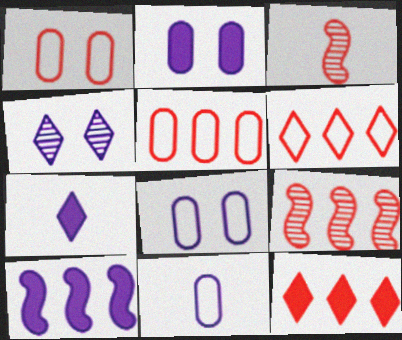[[1, 3, 12], 
[2, 7, 10], 
[4, 10, 11], 
[5, 9, 12]]